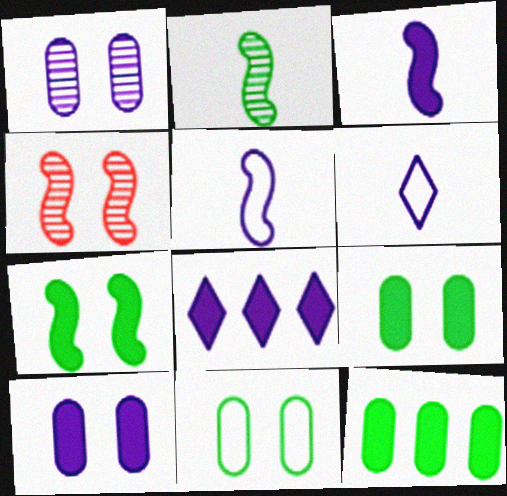[[1, 5, 8], 
[3, 8, 10], 
[4, 6, 12]]